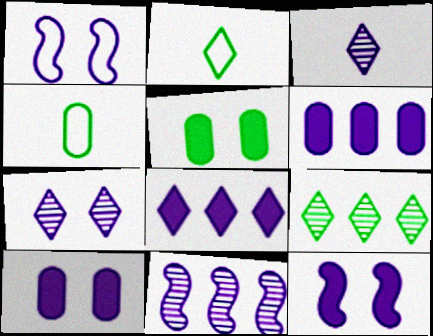[[1, 3, 6], 
[1, 7, 10]]